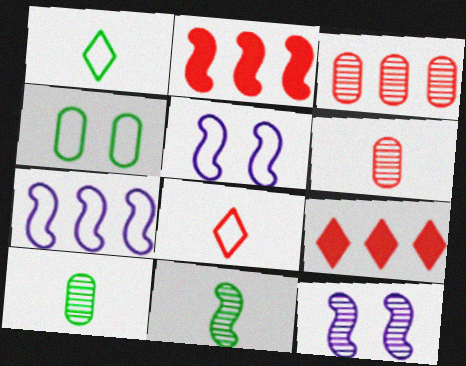[[2, 5, 11], 
[4, 7, 8], 
[5, 9, 10]]